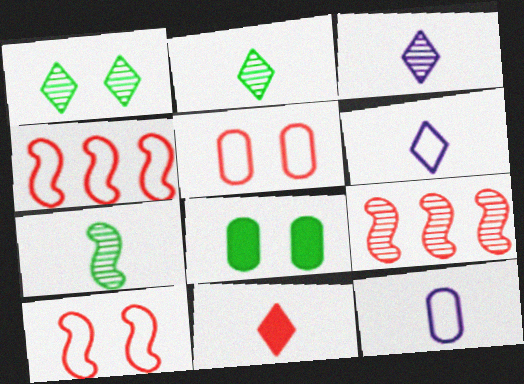[[2, 6, 11], 
[3, 4, 8], 
[5, 9, 11], 
[6, 8, 9], 
[7, 11, 12]]